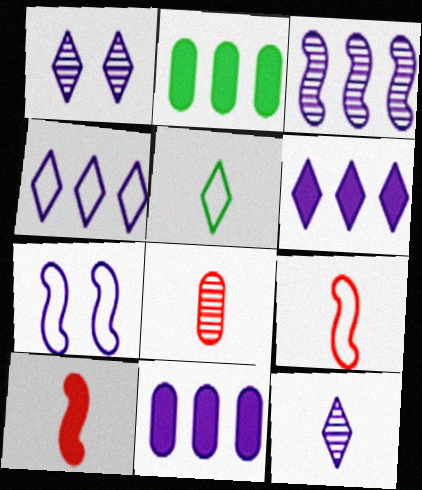[[1, 2, 9], 
[3, 4, 11], 
[7, 11, 12]]